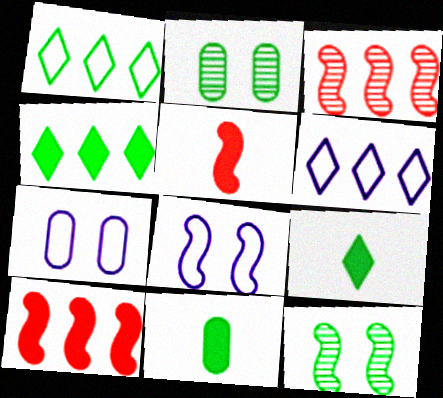[[1, 11, 12], 
[2, 5, 6], 
[3, 7, 9]]